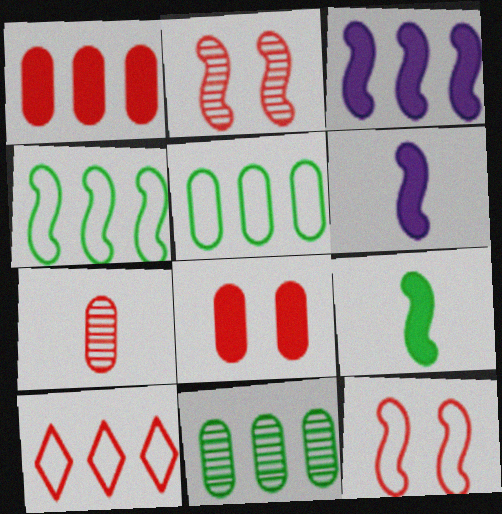[[2, 4, 6], 
[3, 10, 11]]